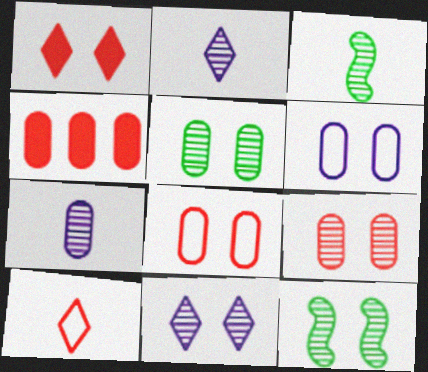[[1, 6, 12], 
[9, 11, 12]]